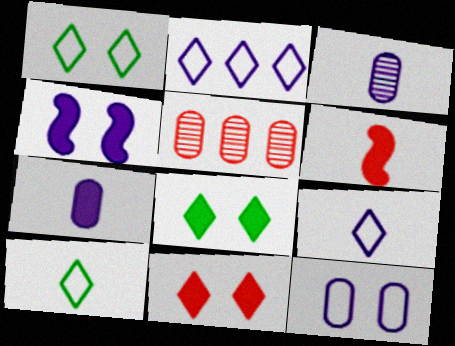[[2, 3, 4], 
[3, 6, 10], 
[4, 5, 10]]